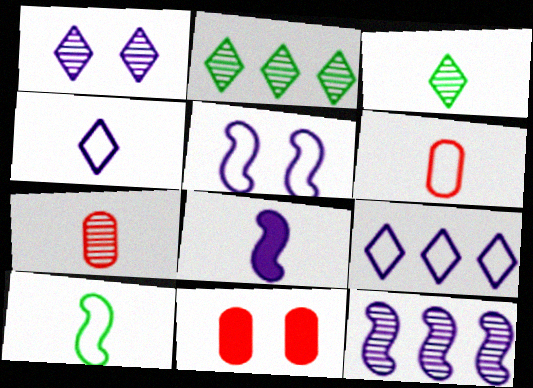[[3, 6, 8], 
[4, 6, 10], 
[5, 8, 12]]